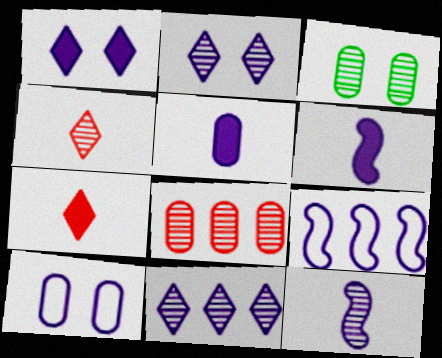[[2, 5, 9], 
[3, 7, 9], 
[6, 10, 11]]